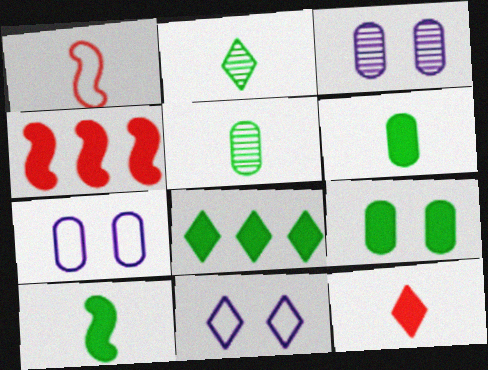[[1, 3, 8], 
[2, 4, 7], 
[4, 5, 11], 
[8, 9, 10]]